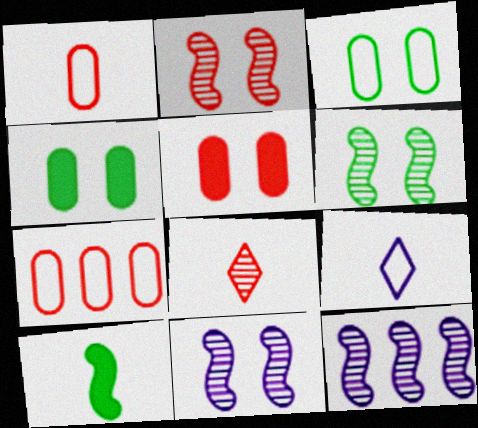[[2, 6, 11]]